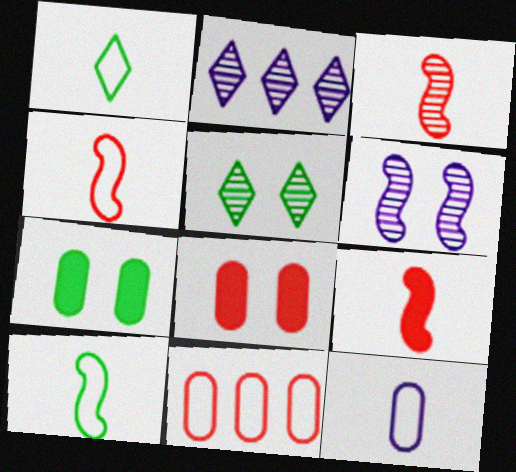[[1, 4, 12], 
[2, 4, 7], 
[2, 8, 10], 
[3, 4, 9]]